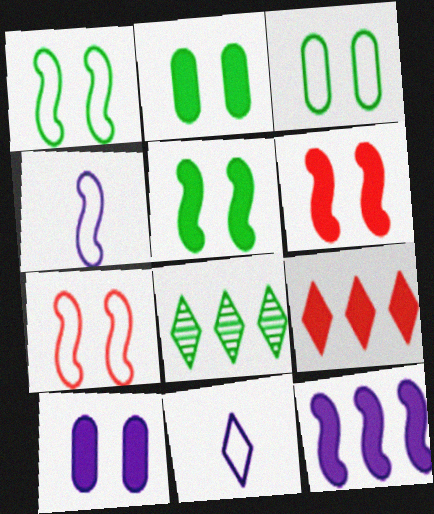[]